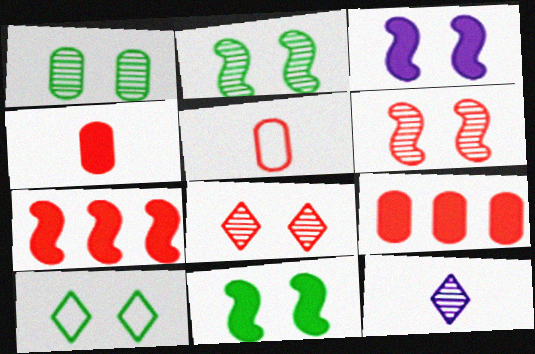[[1, 10, 11], 
[5, 7, 8]]